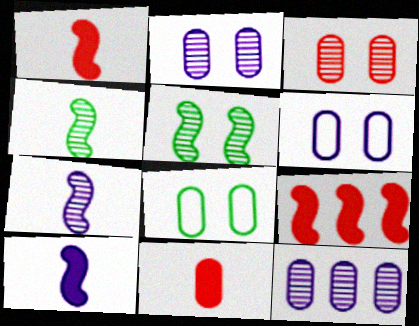[[8, 11, 12]]